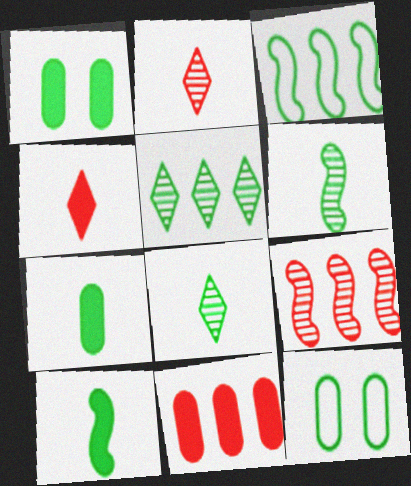[[1, 3, 8], 
[5, 10, 12]]